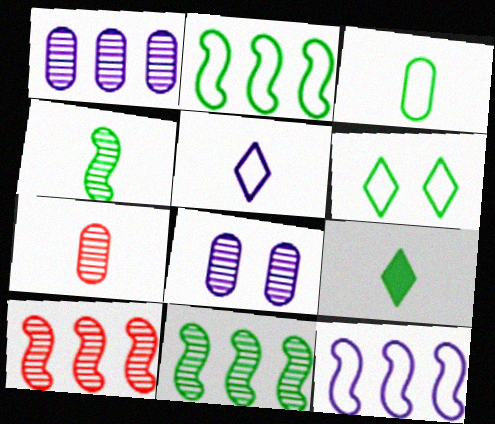[[2, 3, 6], 
[3, 4, 9]]